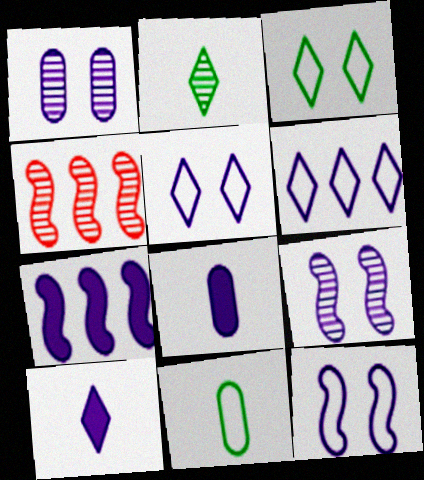[[1, 2, 4], 
[3, 4, 8], 
[6, 8, 9]]